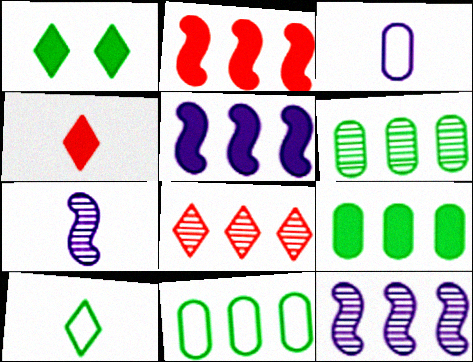[[5, 8, 11], 
[6, 8, 12], 
[6, 9, 11]]